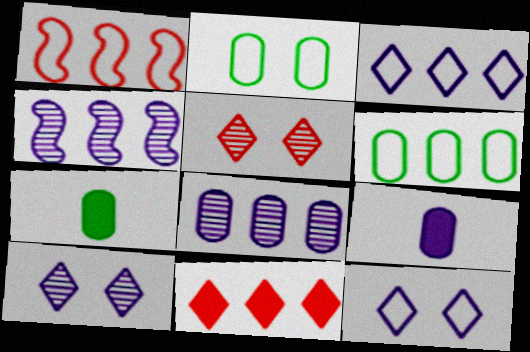[[1, 3, 6], 
[1, 7, 10], 
[4, 6, 11], 
[4, 9, 12]]